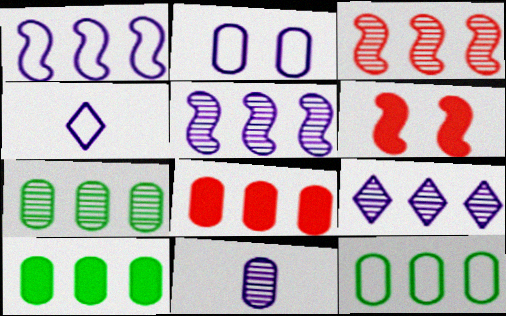[[1, 2, 4], 
[3, 7, 9], 
[4, 6, 7], 
[7, 10, 12]]